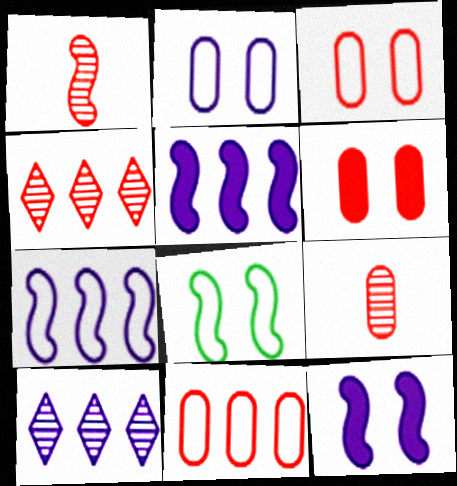[[1, 5, 8], 
[6, 9, 11]]